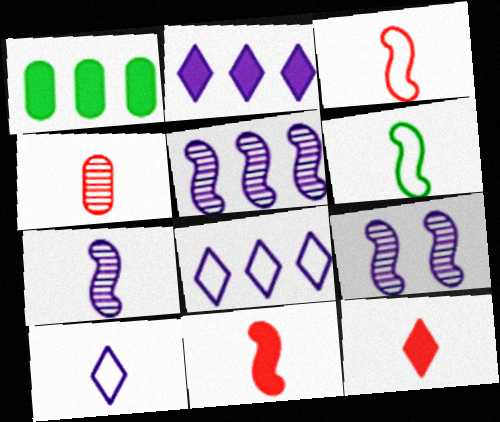[[3, 4, 12], 
[5, 7, 9], 
[6, 7, 11]]